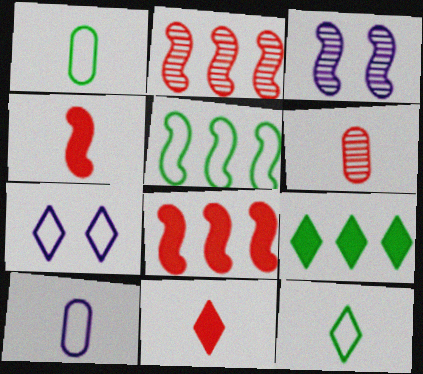[[3, 4, 5]]